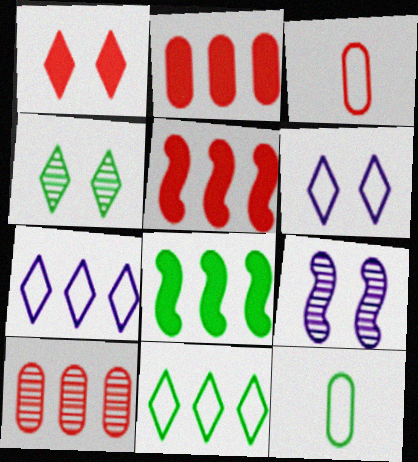[[1, 4, 6], 
[4, 8, 12], 
[7, 8, 10]]